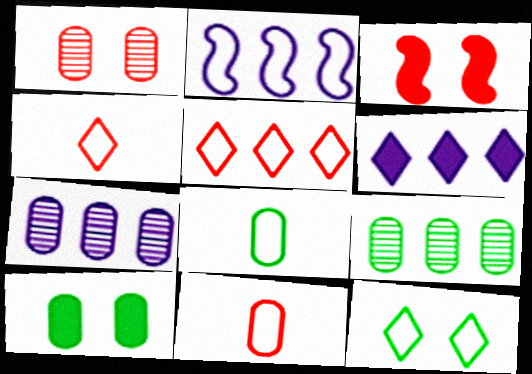[[2, 6, 7], 
[2, 11, 12], 
[7, 10, 11], 
[8, 9, 10]]